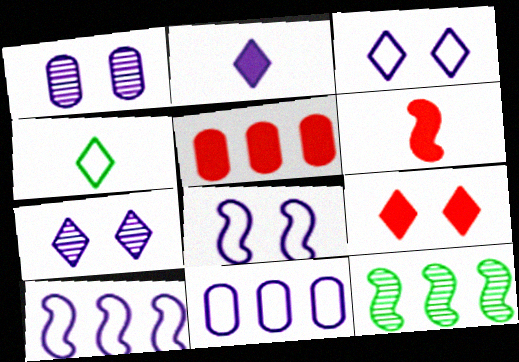[[1, 2, 10], 
[5, 6, 9], 
[6, 8, 12]]